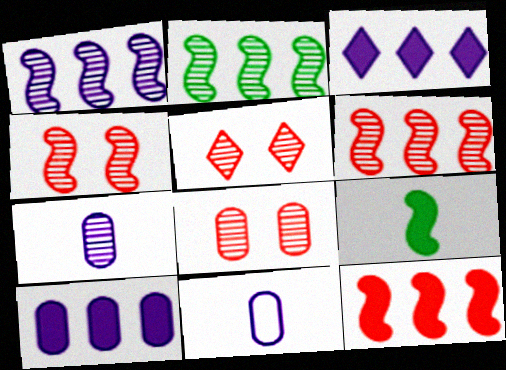[[1, 2, 6], 
[2, 5, 7], 
[4, 5, 8]]